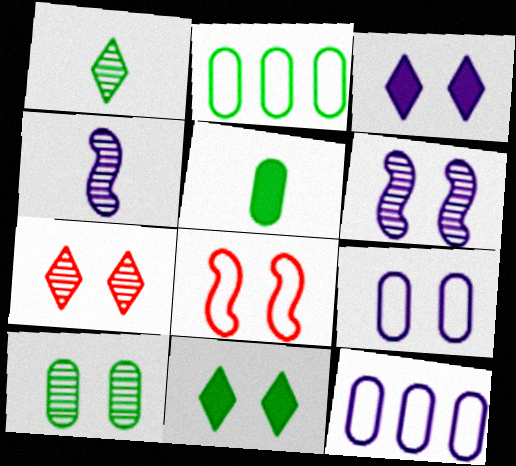[[2, 5, 10], 
[3, 4, 12], 
[3, 6, 9], 
[3, 8, 10], 
[6, 7, 10]]